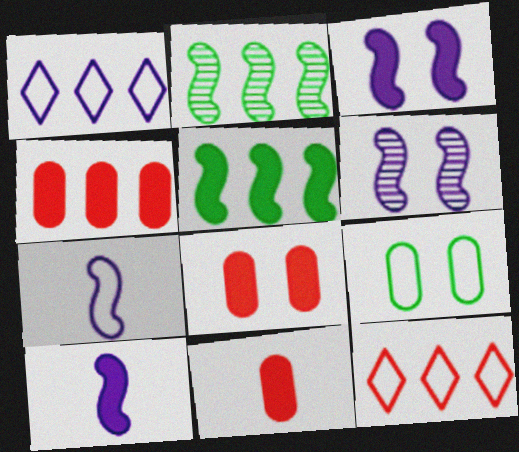[[1, 2, 4], 
[4, 8, 11], 
[7, 9, 12]]